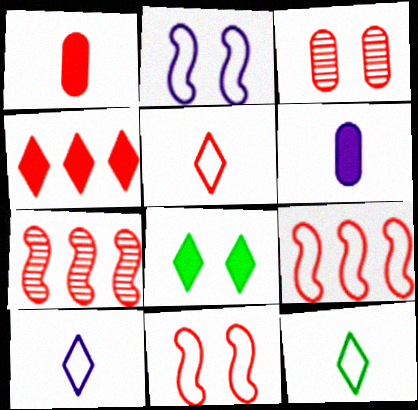[[2, 3, 8], 
[5, 10, 12]]